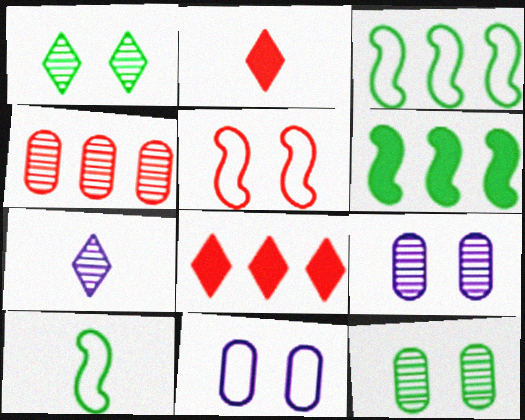[[2, 3, 9], 
[2, 4, 5], 
[8, 9, 10]]